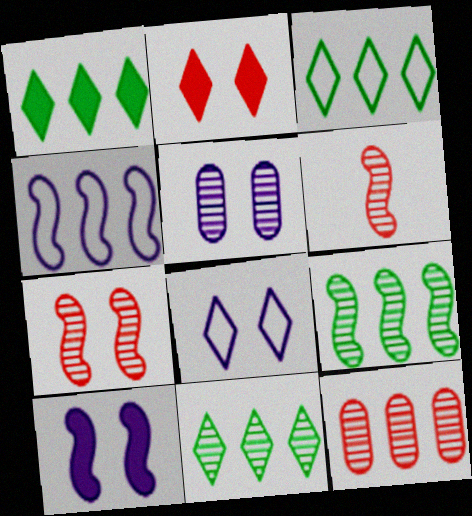[[1, 3, 11], 
[1, 4, 12], 
[5, 6, 11], 
[5, 8, 10]]